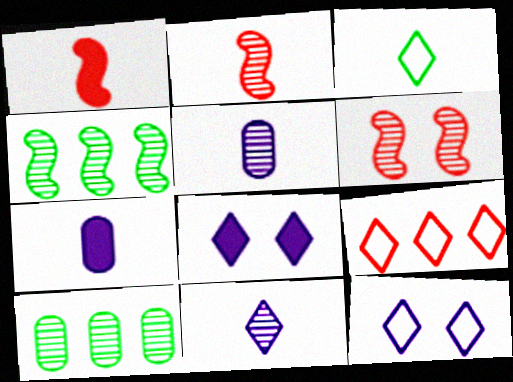[[1, 3, 5], 
[1, 10, 12], 
[2, 3, 7], 
[3, 9, 12], 
[6, 10, 11]]